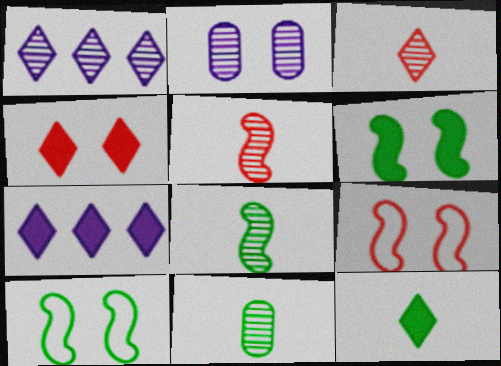[[2, 4, 10], 
[4, 7, 12], 
[7, 9, 11]]